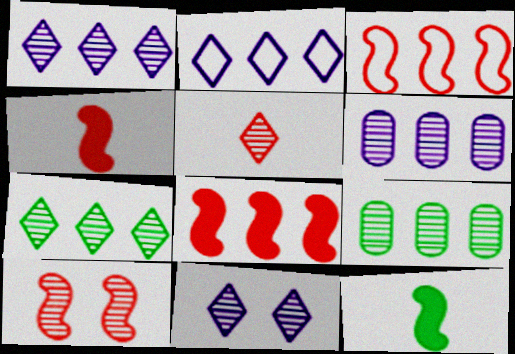[[2, 8, 9], 
[3, 4, 10], 
[5, 7, 11]]